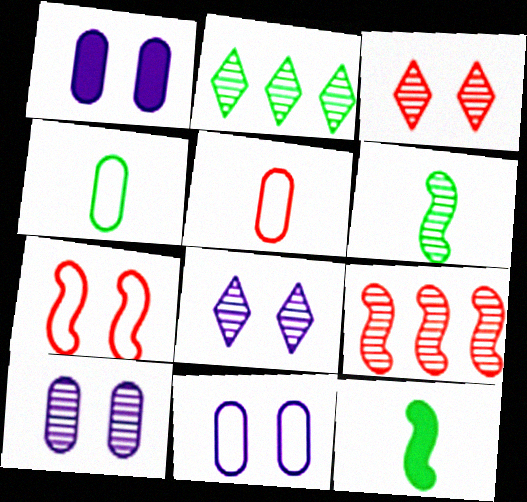[[1, 10, 11]]